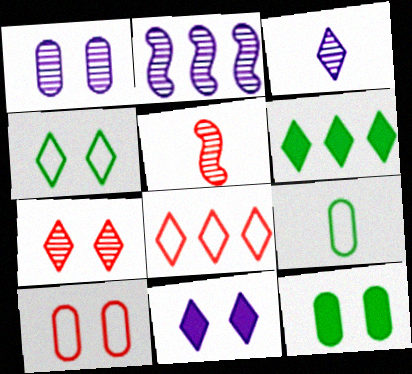[[1, 2, 3], 
[1, 10, 12], 
[4, 7, 11]]